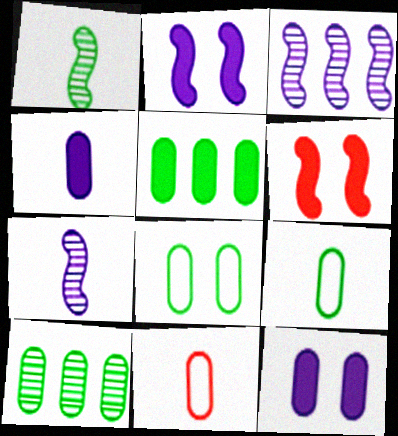[[10, 11, 12]]